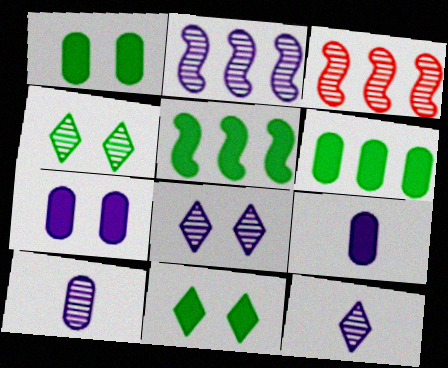[[2, 8, 10], 
[3, 4, 10]]